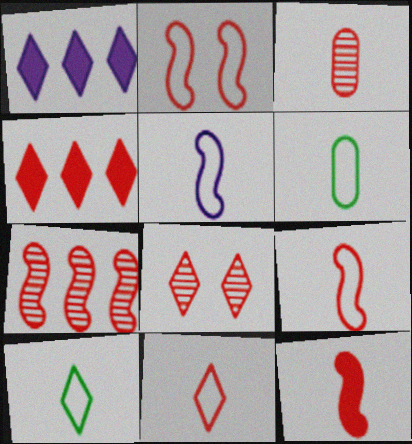[[1, 8, 10], 
[2, 3, 4], 
[2, 7, 12], 
[3, 7, 8], 
[3, 11, 12], 
[4, 8, 11], 
[5, 6, 11]]